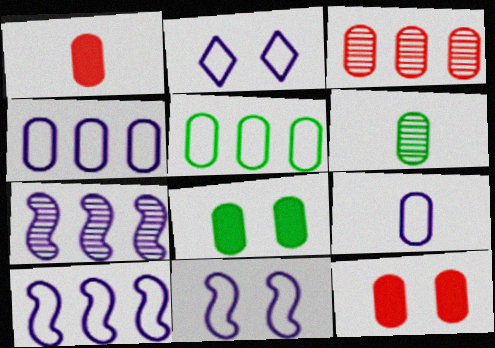[[1, 6, 9], 
[2, 9, 10], 
[3, 8, 9], 
[4, 6, 12], 
[5, 6, 8]]